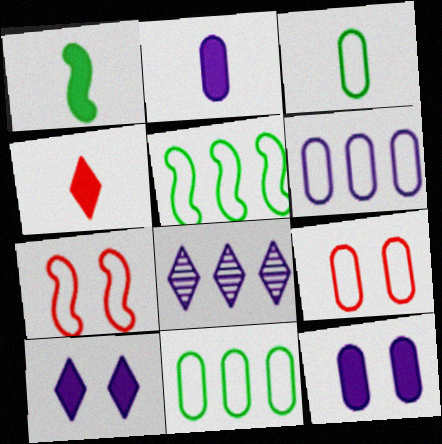[[1, 2, 4], 
[1, 8, 9], 
[3, 6, 9]]